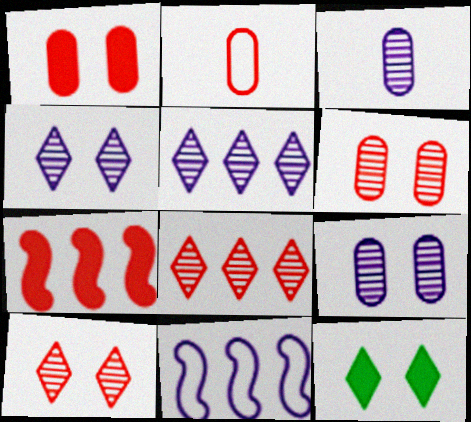[[2, 7, 10]]